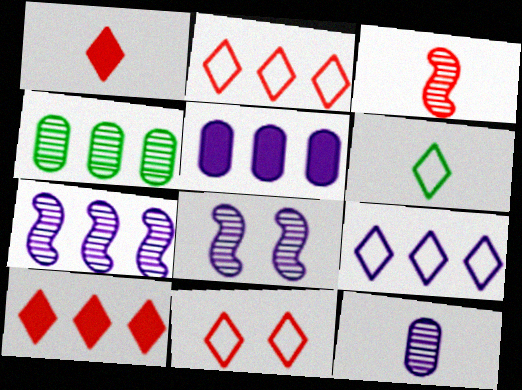[[5, 7, 9], 
[6, 9, 11]]